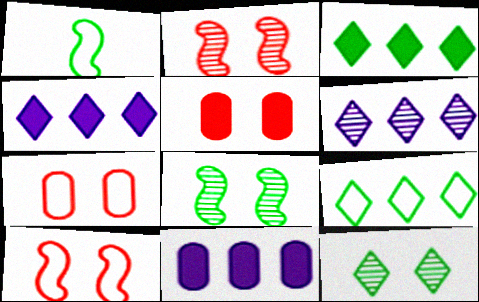[[1, 5, 6]]